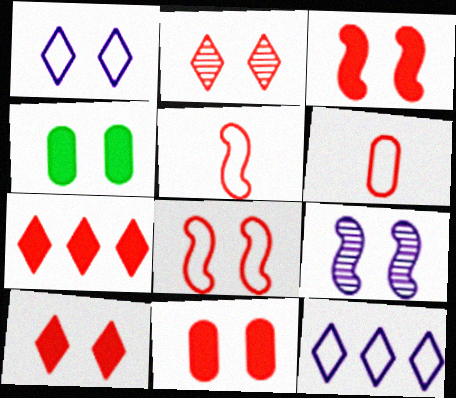[[2, 8, 11], 
[3, 10, 11]]